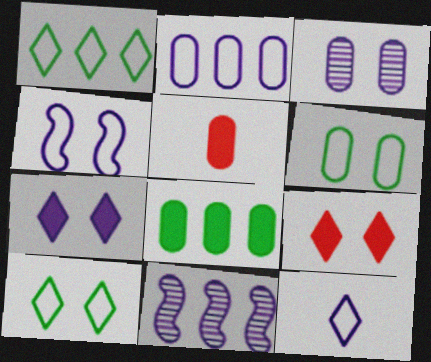[[2, 4, 12], 
[3, 4, 7], 
[5, 10, 11]]